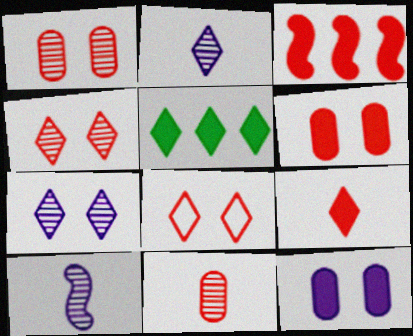[[2, 5, 8], 
[3, 6, 9], 
[3, 8, 11]]